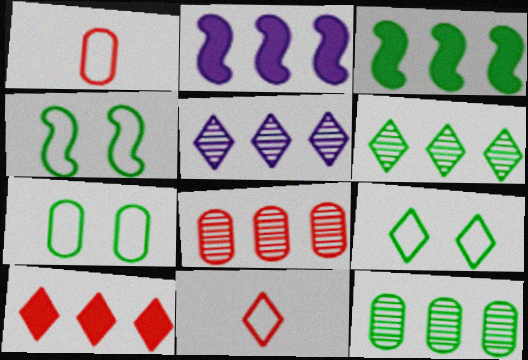[[4, 7, 9]]